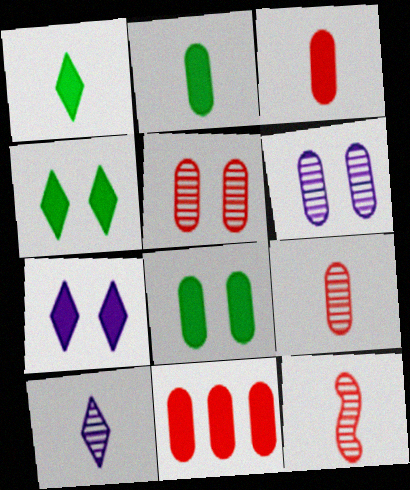[]